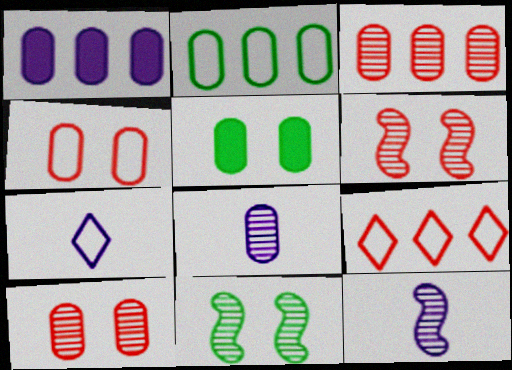[[1, 2, 3], 
[5, 9, 12]]